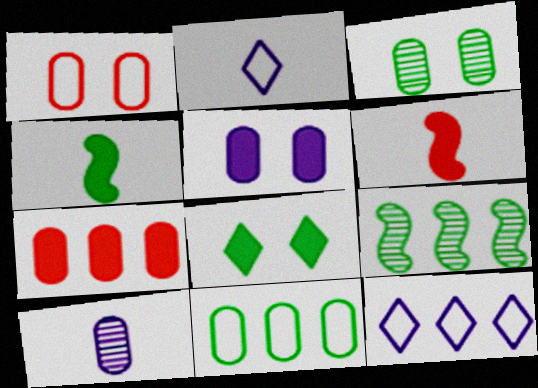[[1, 3, 5], 
[3, 6, 12], 
[7, 9, 12]]